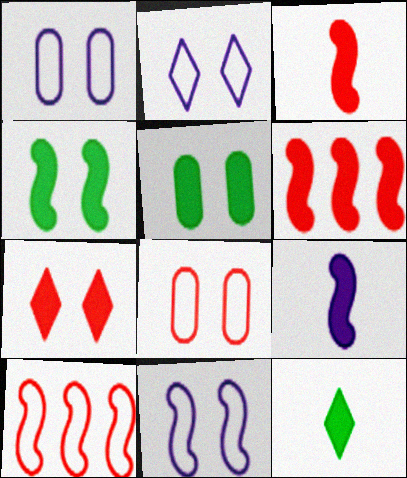[[1, 2, 11], 
[4, 6, 9]]